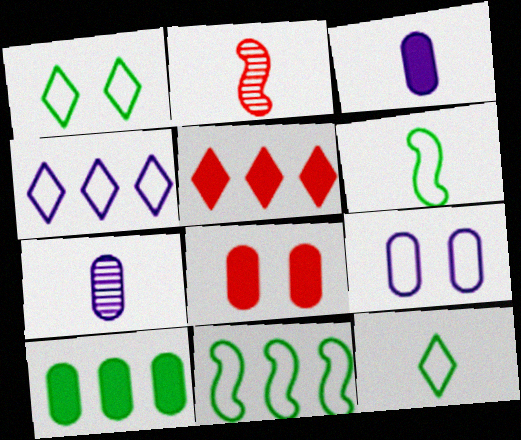[[2, 3, 12], 
[3, 8, 10]]